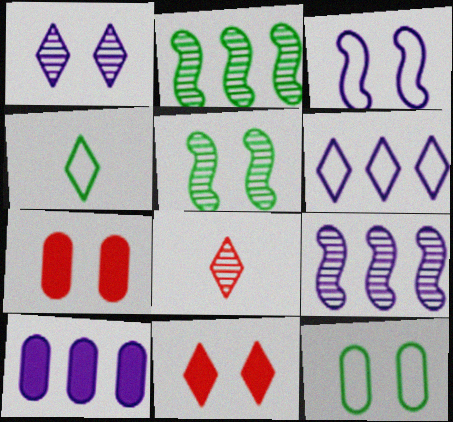[[4, 7, 9], 
[6, 9, 10]]